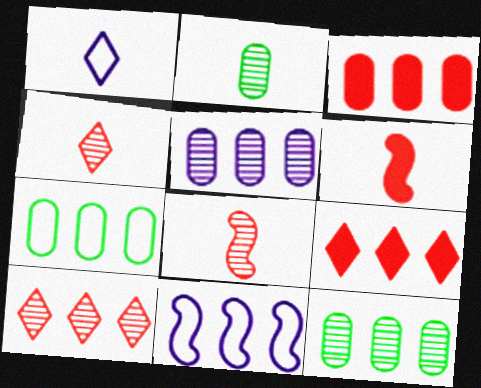[[1, 2, 6], 
[3, 5, 7], 
[9, 11, 12]]